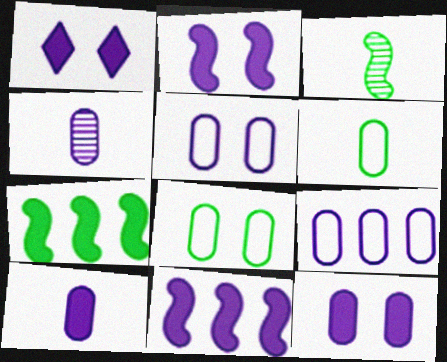[[1, 2, 12], 
[1, 10, 11], 
[4, 9, 12]]